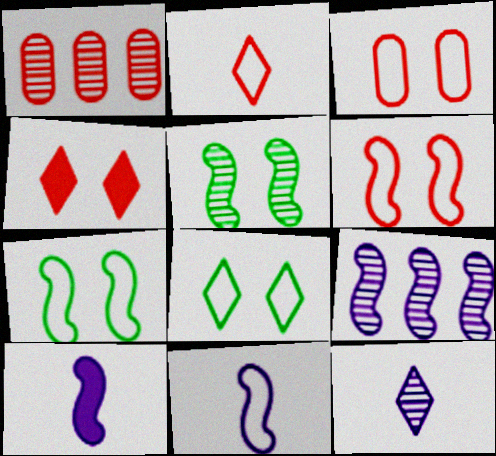[[1, 5, 12], 
[1, 8, 10]]